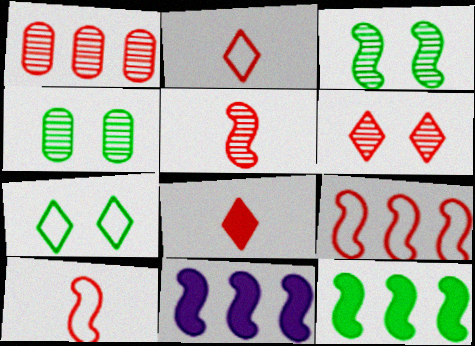[[1, 5, 6], 
[2, 4, 11], 
[3, 10, 11]]